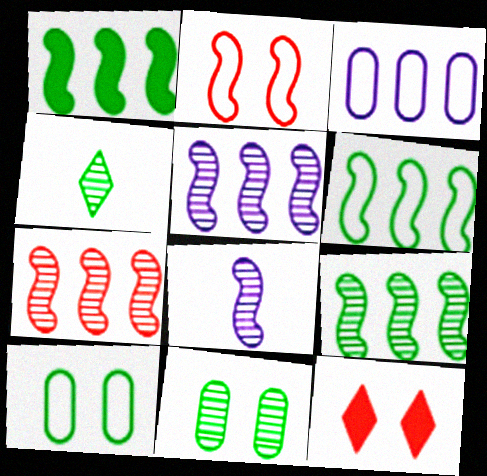[[1, 2, 8], 
[1, 4, 10], 
[1, 6, 9], 
[4, 9, 11], 
[5, 7, 9]]